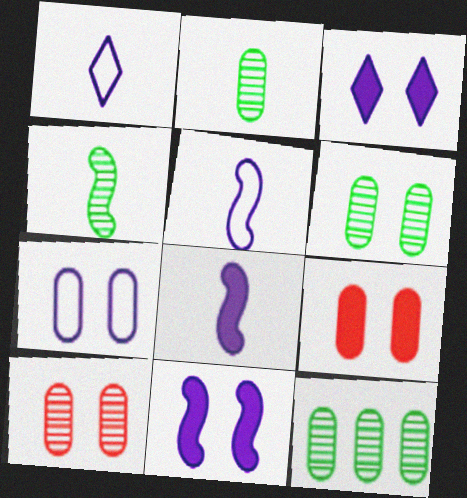[[2, 6, 12], 
[6, 7, 9]]